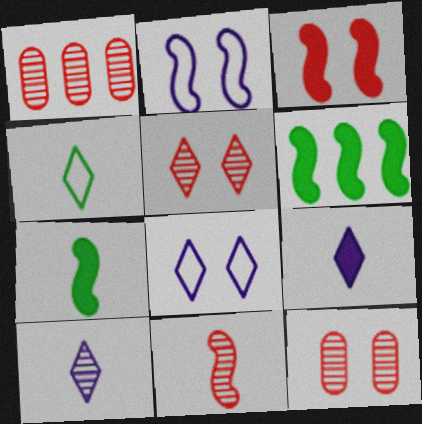[[1, 5, 11], 
[1, 7, 8], 
[2, 6, 11]]